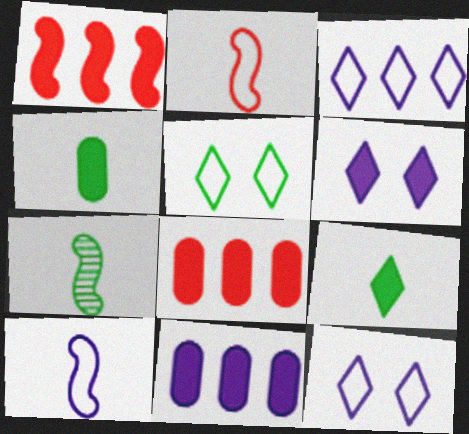[[1, 4, 6], 
[7, 8, 12]]